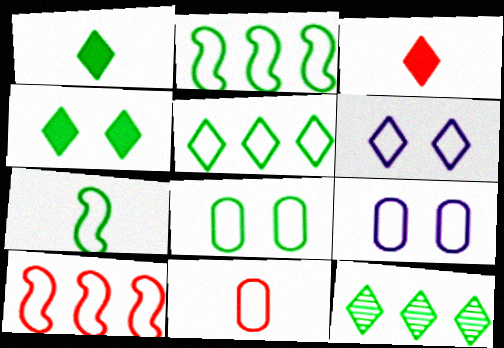[[2, 6, 11], 
[3, 6, 12], 
[5, 7, 8]]